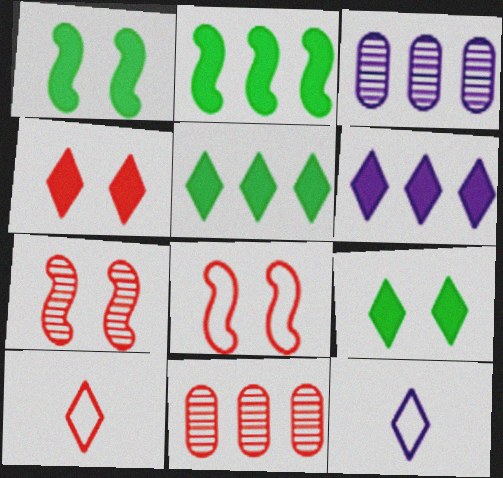[[1, 3, 10], 
[1, 11, 12]]